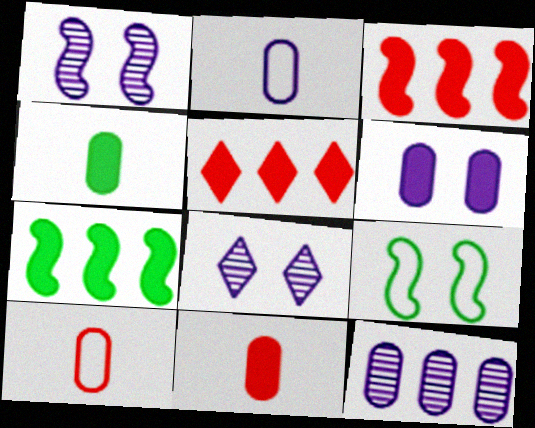[[2, 6, 12], 
[7, 8, 10]]